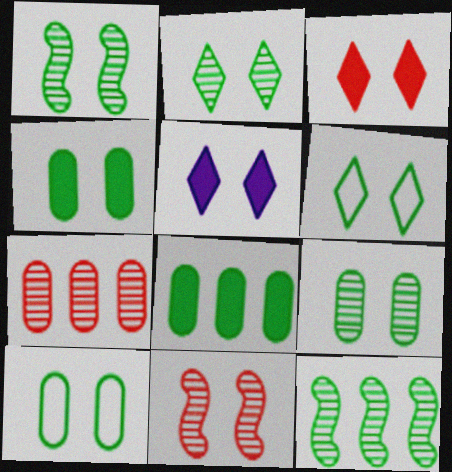[[1, 2, 9], 
[1, 4, 6], 
[4, 9, 10], 
[5, 10, 11]]